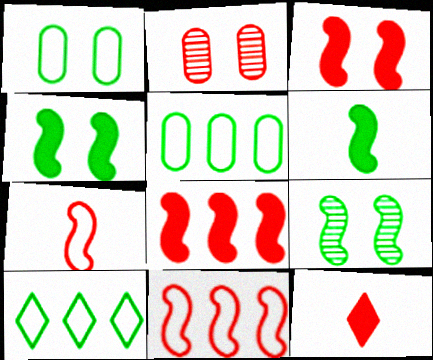[[2, 11, 12]]